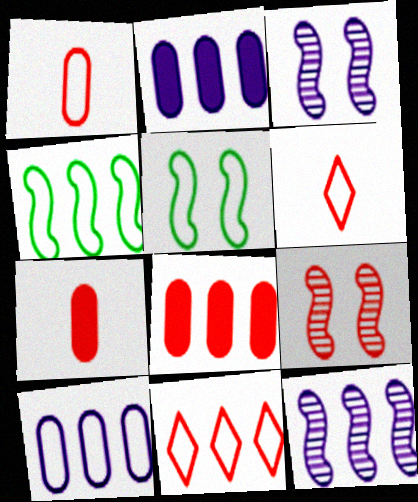[[4, 10, 11], 
[5, 6, 10], 
[6, 8, 9], 
[7, 9, 11]]